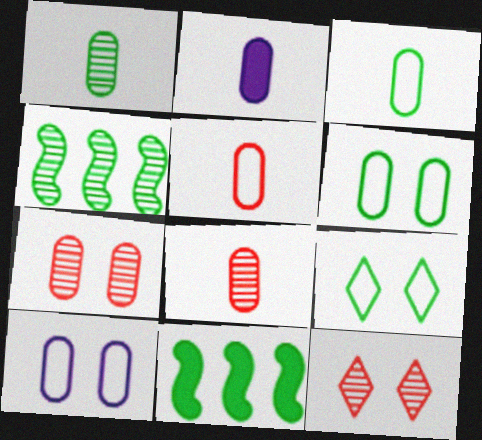[[1, 2, 5], 
[1, 9, 11], 
[2, 3, 8]]